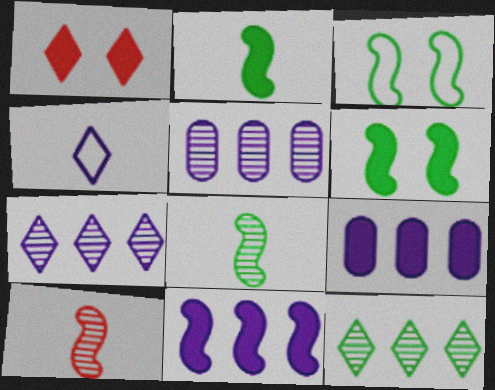[[1, 2, 9], 
[1, 4, 12], 
[3, 10, 11]]